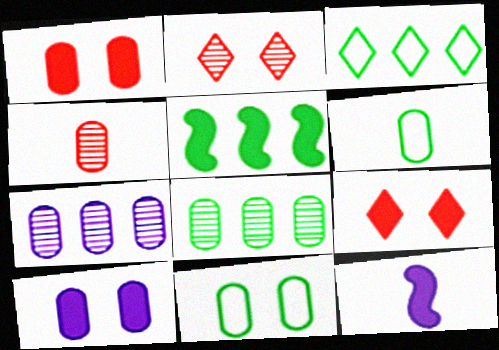[[1, 6, 7], 
[3, 5, 8]]